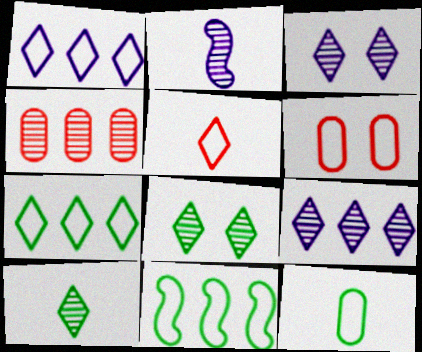[[2, 4, 8]]